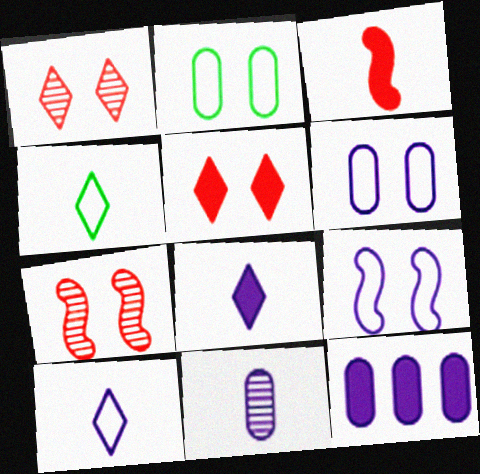[[3, 4, 11], 
[4, 7, 12], 
[6, 11, 12]]